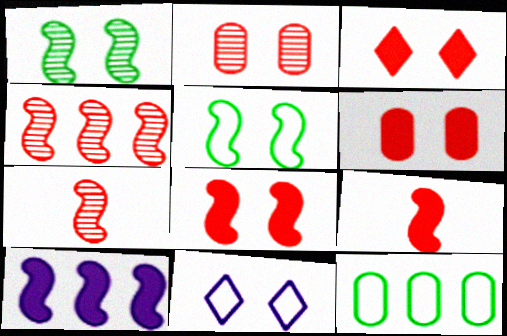[[1, 6, 11], 
[3, 6, 8], 
[5, 7, 10]]